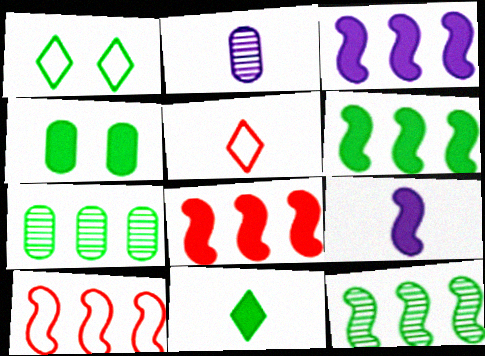[[1, 2, 8], 
[3, 6, 8], 
[3, 10, 12], 
[4, 6, 11]]